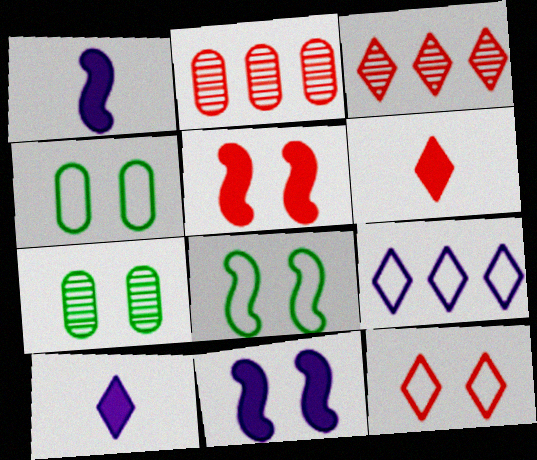[[1, 3, 4], 
[2, 8, 10], 
[3, 6, 12], 
[7, 11, 12]]